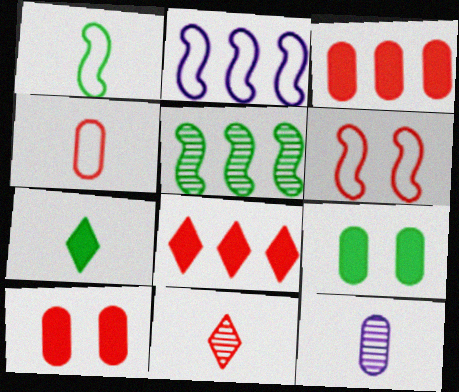[[1, 2, 6], 
[2, 9, 11], 
[3, 6, 11]]